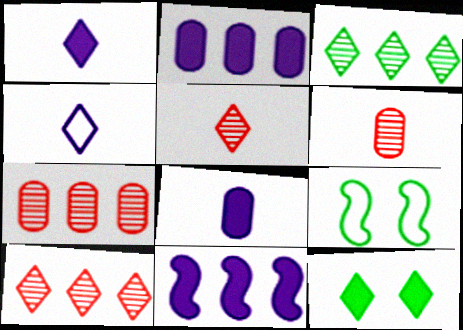[[1, 7, 9], 
[2, 5, 9], 
[4, 10, 12], 
[8, 9, 10]]